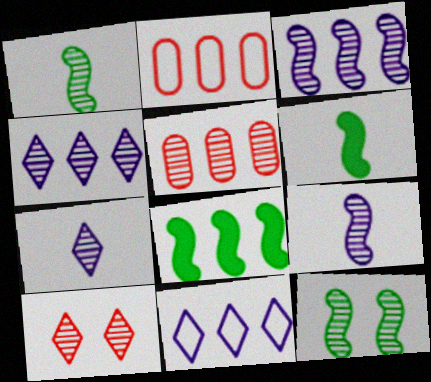[[2, 4, 8], 
[5, 7, 12], 
[5, 8, 11]]